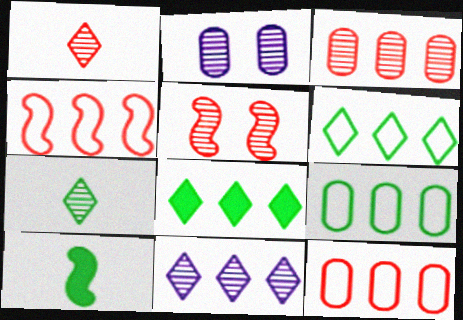[[1, 3, 5]]